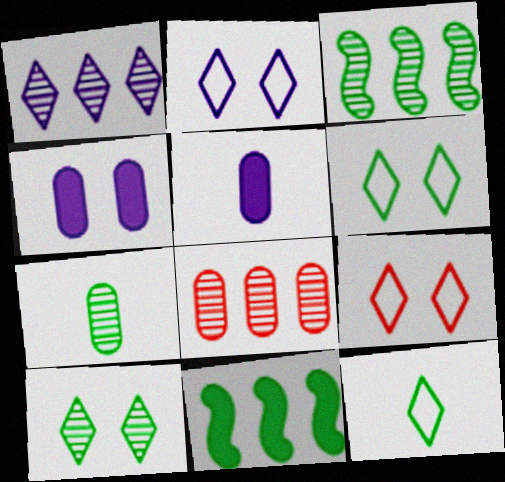[[1, 3, 8], 
[2, 6, 9], 
[3, 5, 9], 
[3, 7, 10], 
[6, 7, 11]]